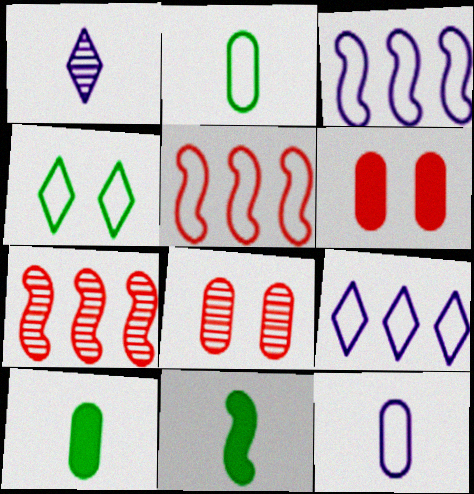[[4, 5, 12], 
[8, 9, 11]]